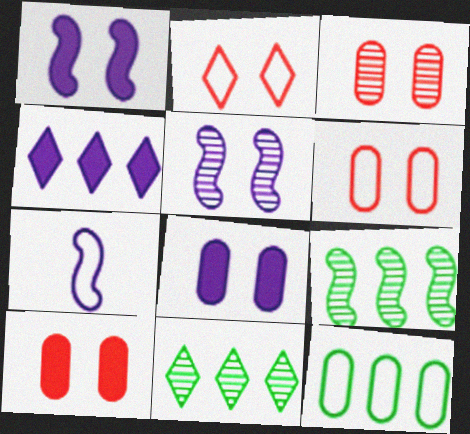[[2, 7, 12], 
[3, 6, 10], 
[7, 10, 11]]